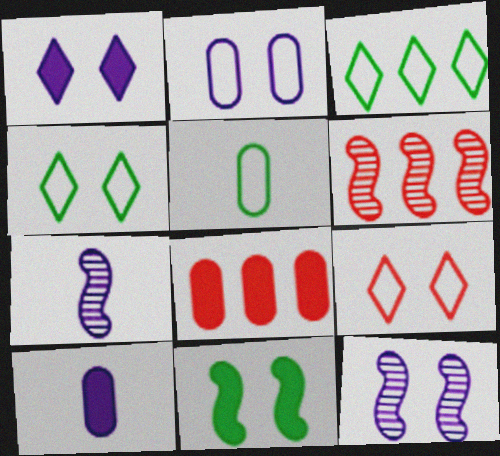[[1, 2, 12], 
[1, 5, 6], 
[4, 6, 10], 
[4, 7, 8]]